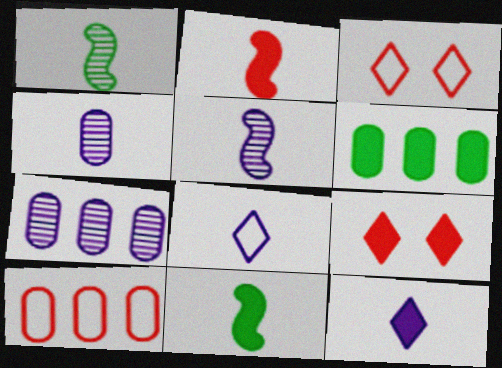[[3, 5, 6], 
[3, 7, 11], 
[6, 7, 10]]